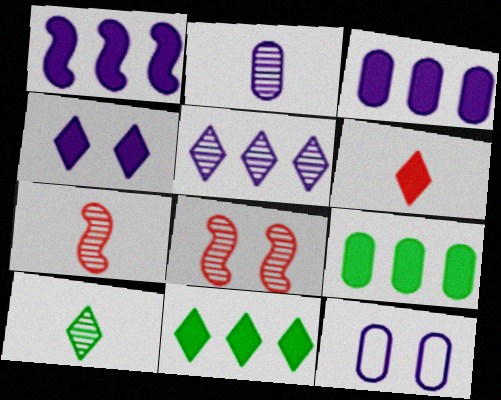[[2, 3, 12], 
[2, 7, 10], 
[4, 6, 11], 
[7, 11, 12]]